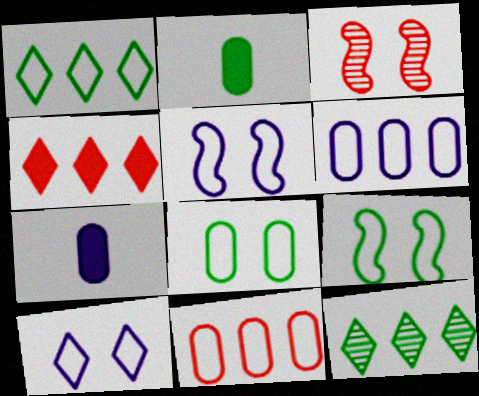[[1, 3, 7], 
[2, 9, 12]]